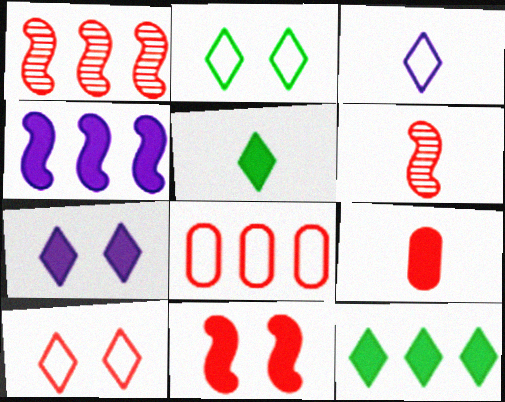[[1, 9, 10]]